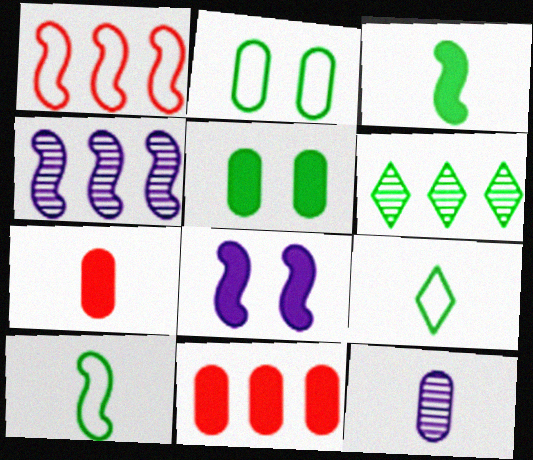[[2, 3, 6], 
[2, 11, 12], 
[5, 6, 10]]